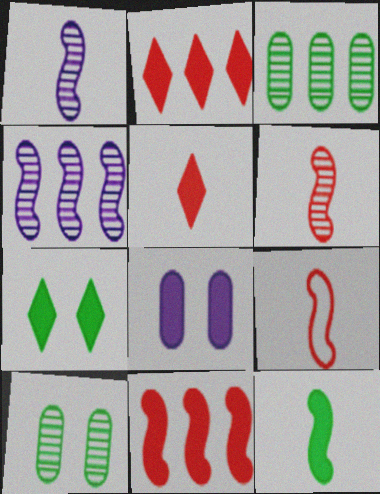[[1, 9, 12], 
[2, 8, 12]]